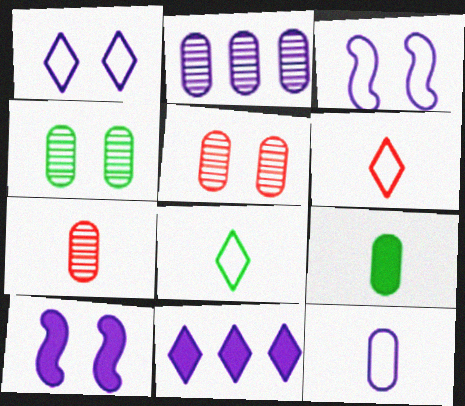[[2, 4, 7], 
[7, 9, 12]]